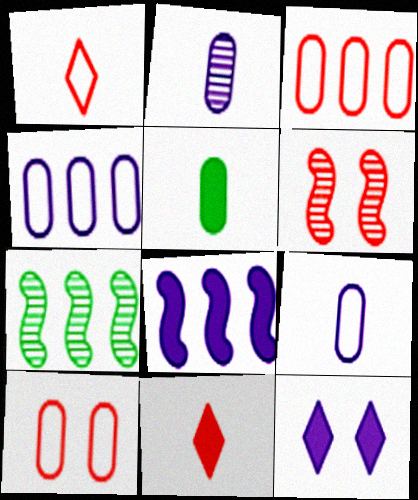[[3, 6, 11]]